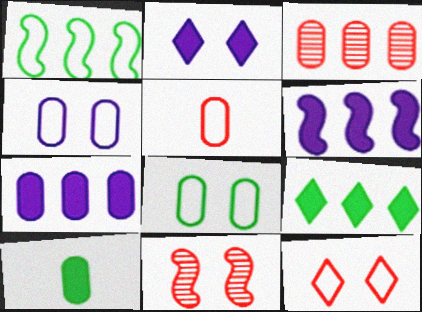[[2, 8, 11], 
[3, 4, 10]]